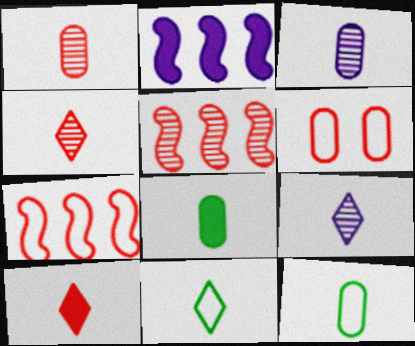[[5, 6, 10], 
[9, 10, 11]]